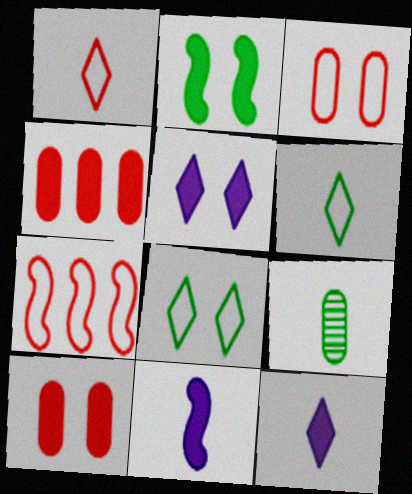[[1, 3, 7], 
[1, 9, 11], 
[2, 4, 12], 
[2, 5, 10], 
[5, 7, 9]]